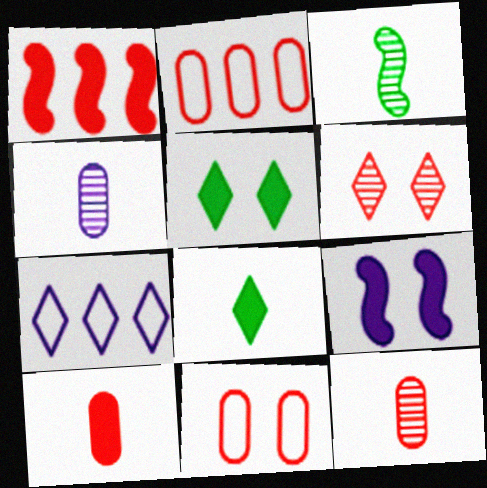[[4, 7, 9], 
[6, 7, 8]]